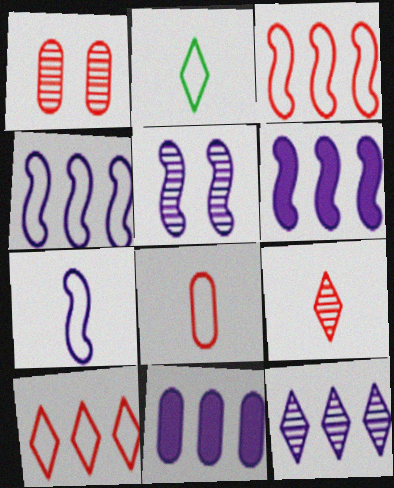[[1, 2, 6], 
[2, 7, 8], 
[4, 11, 12], 
[5, 6, 7]]